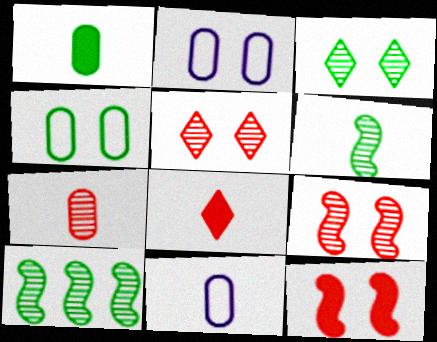[[1, 7, 11], 
[2, 3, 12], 
[2, 8, 10], 
[6, 8, 11]]